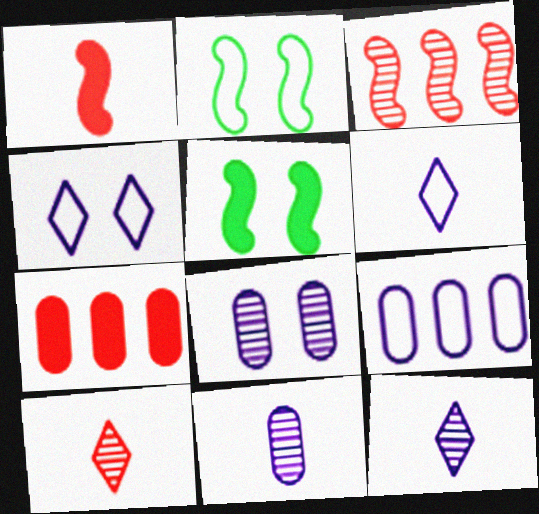[[2, 7, 12], 
[5, 9, 10]]